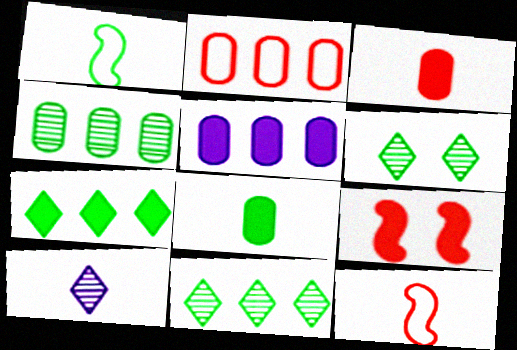[[1, 3, 10], 
[2, 4, 5], 
[5, 6, 12], 
[8, 10, 12]]